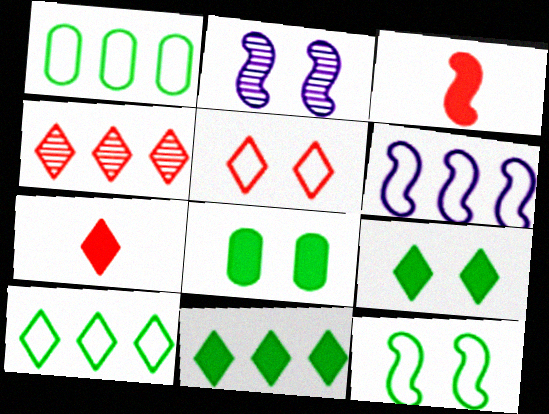[[1, 2, 7], 
[2, 5, 8], 
[4, 5, 7]]